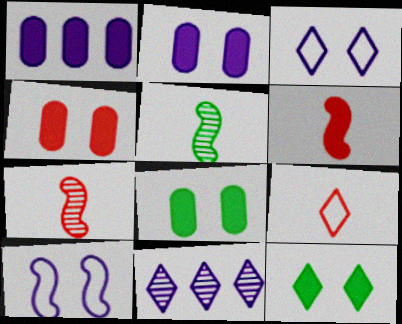[[1, 6, 12], 
[2, 4, 8], 
[9, 11, 12]]